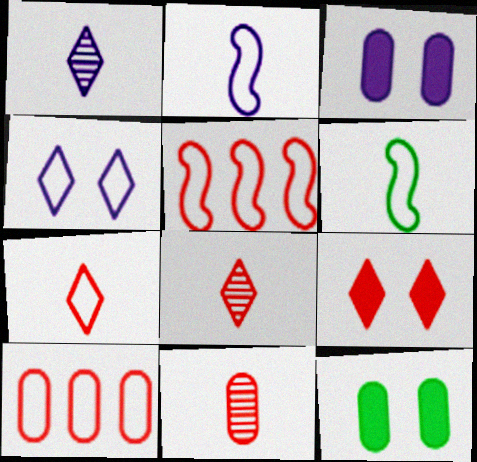[[1, 5, 12], 
[4, 6, 10], 
[5, 9, 11]]